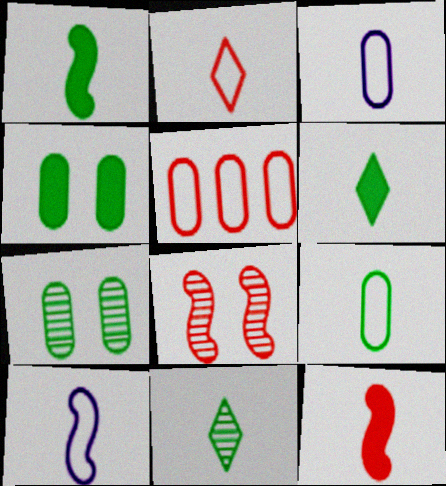[[1, 9, 11], 
[2, 9, 10], 
[3, 11, 12]]